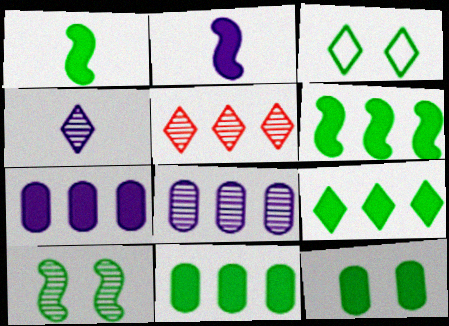[[1, 9, 12], 
[3, 10, 12], 
[6, 9, 11]]